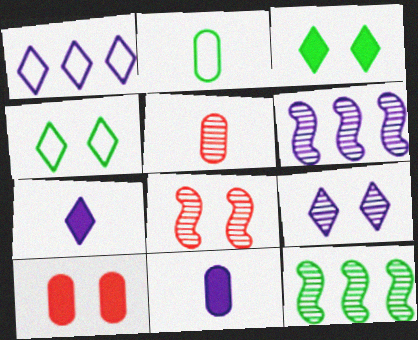[[1, 7, 9], 
[2, 3, 12], 
[2, 5, 11], 
[5, 9, 12]]